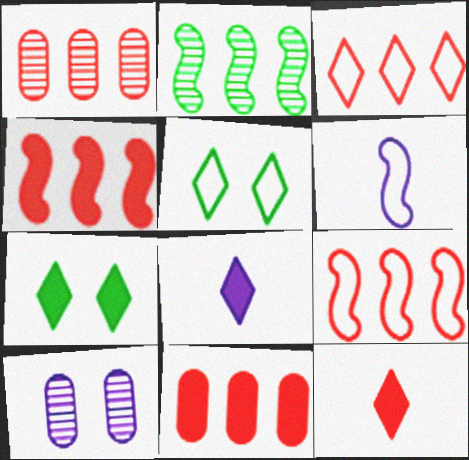[[1, 3, 4], 
[1, 6, 7]]